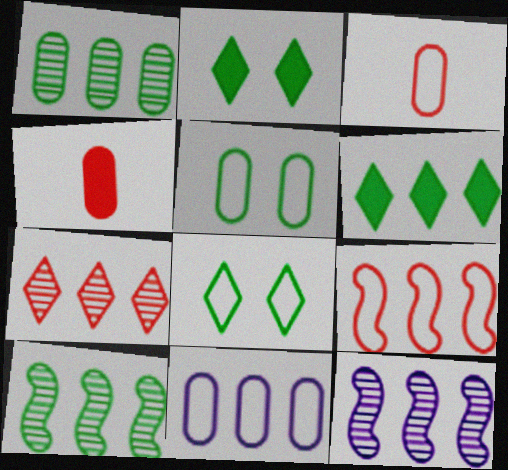[[1, 7, 12], 
[2, 3, 12], 
[3, 5, 11], 
[4, 8, 12]]